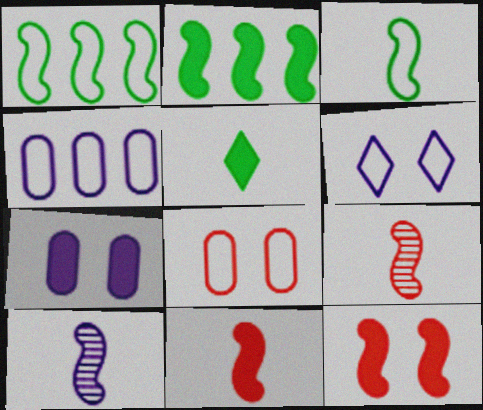[[1, 10, 12], 
[3, 10, 11]]